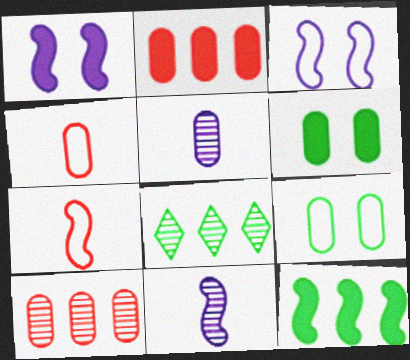[[1, 4, 8], 
[2, 5, 9]]